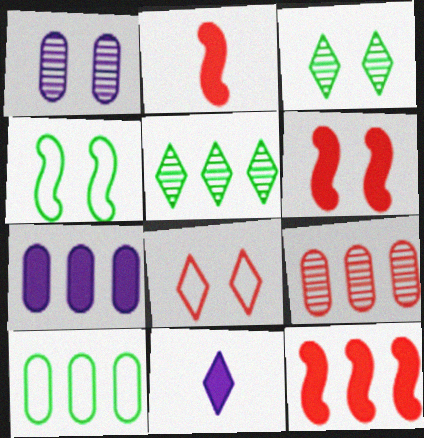[[2, 6, 12], 
[2, 8, 9], 
[4, 9, 11], 
[5, 8, 11], 
[7, 9, 10]]